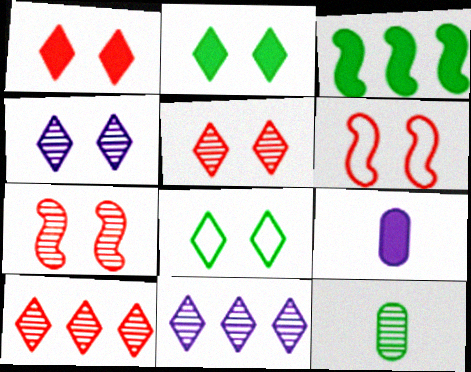[[1, 3, 9], 
[1, 4, 8], 
[3, 8, 12], 
[7, 11, 12]]